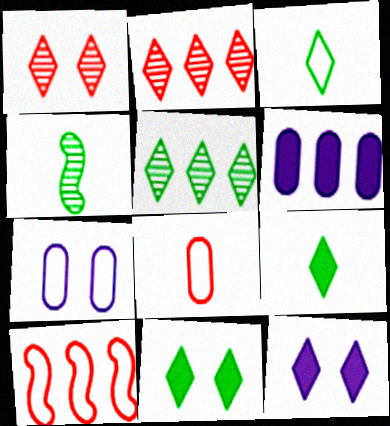[[2, 3, 12], 
[3, 5, 11], 
[3, 7, 10], 
[5, 6, 10]]